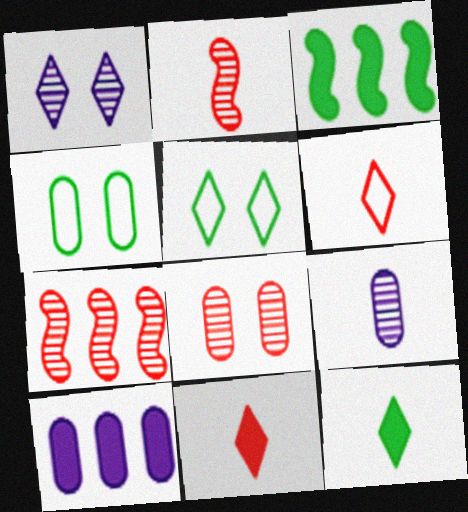[[2, 5, 10]]